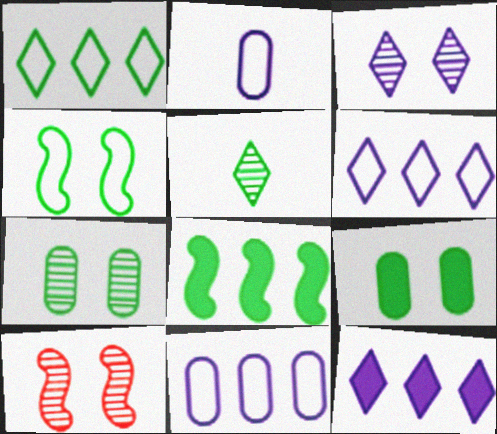[[3, 7, 10]]